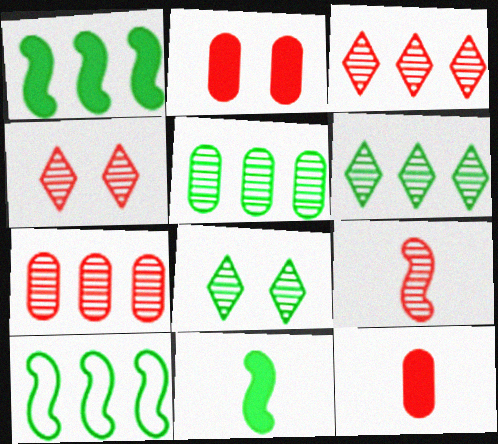[[4, 7, 9]]